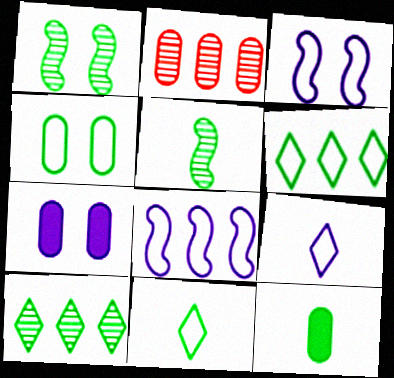[[1, 6, 12], 
[5, 11, 12]]